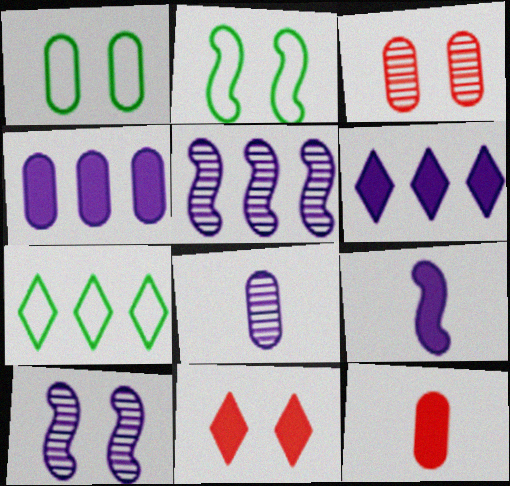[[1, 10, 11], 
[3, 7, 9], 
[7, 10, 12]]